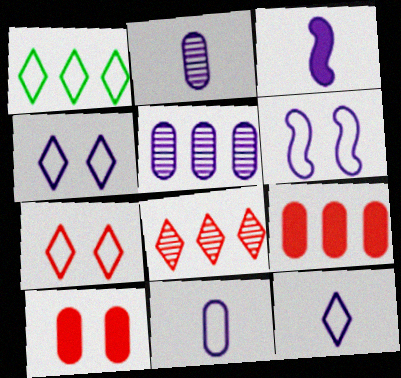[[1, 7, 12], 
[2, 3, 12], 
[3, 4, 5]]